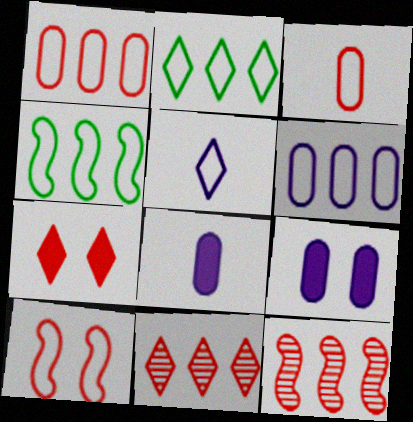[[3, 7, 12]]